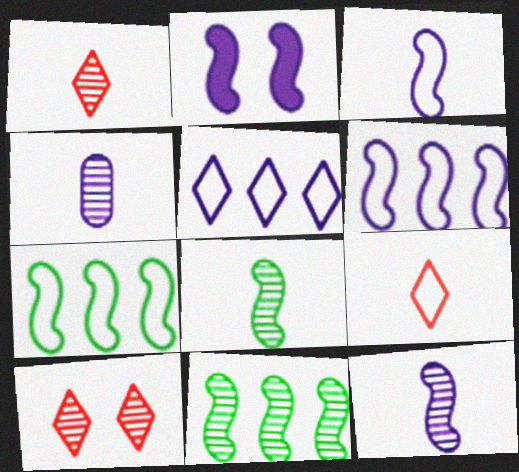[[1, 4, 8], 
[2, 4, 5], 
[2, 6, 12], 
[4, 10, 11]]